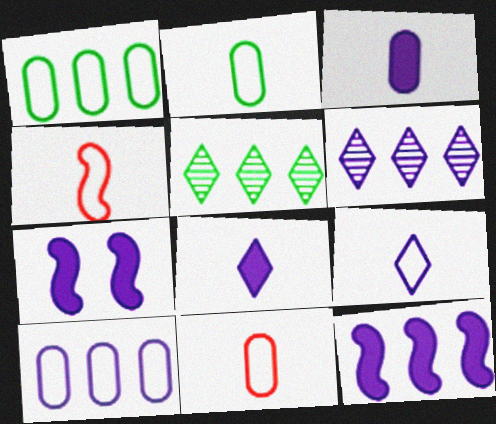[[2, 4, 9], 
[5, 7, 11], 
[6, 10, 12]]